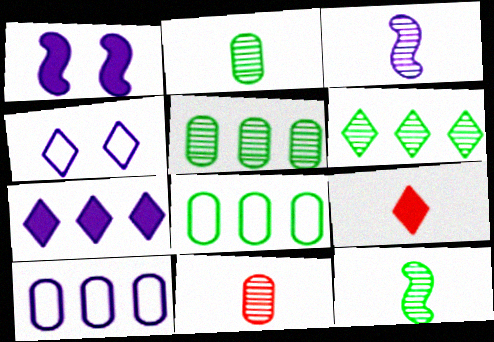[[4, 6, 9]]